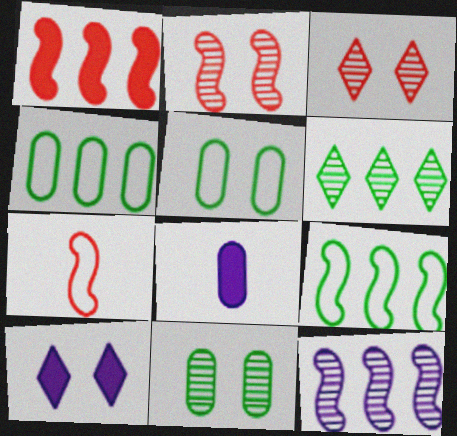[[1, 2, 7], 
[1, 9, 12], 
[2, 5, 10], 
[3, 8, 9]]